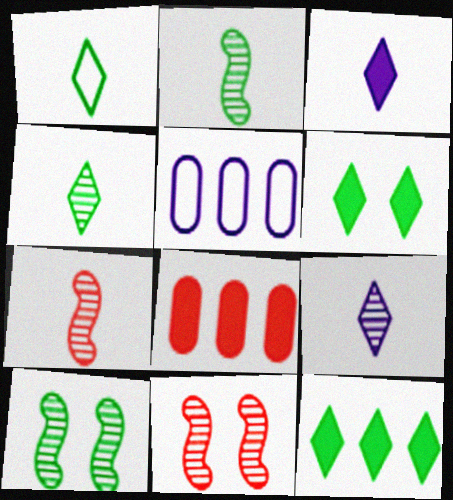[[5, 6, 7]]